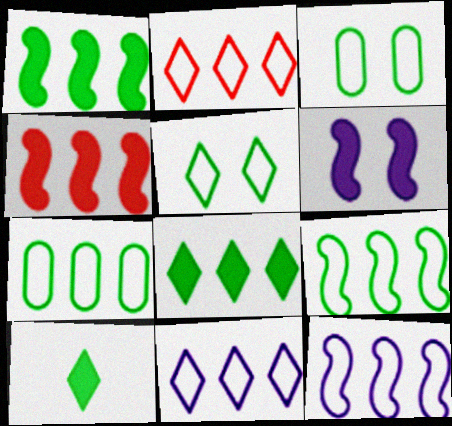[[2, 7, 12]]